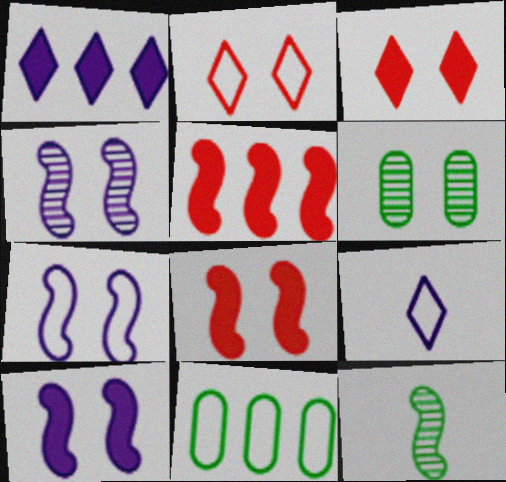[[2, 6, 10], 
[3, 6, 7], 
[4, 7, 10], 
[5, 6, 9], 
[5, 7, 12]]